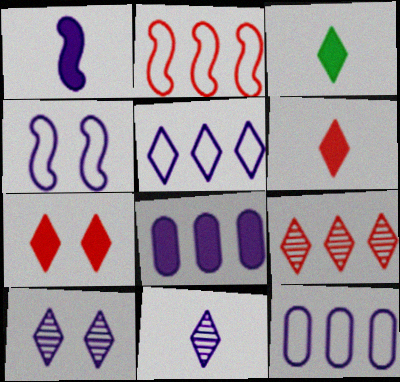[[1, 10, 12], 
[4, 8, 11]]